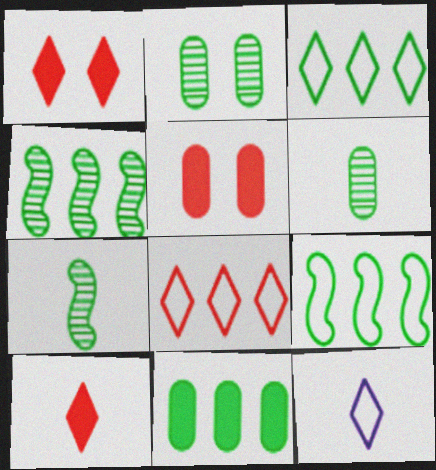[[3, 4, 11], 
[4, 5, 12]]